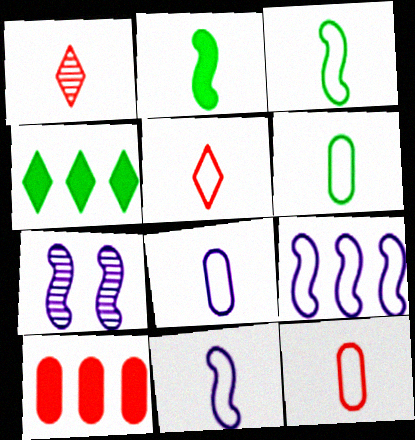[[1, 2, 8], 
[3, 5, 8], 
[4, 7, 12], 
[5, 6, 11], 
[6, 8, 12]]